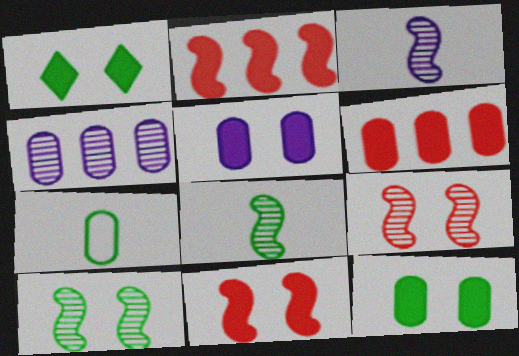[[1, 5, 11]]